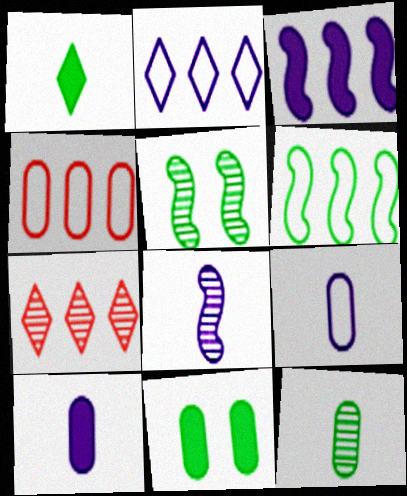[[2, 4, 6]]